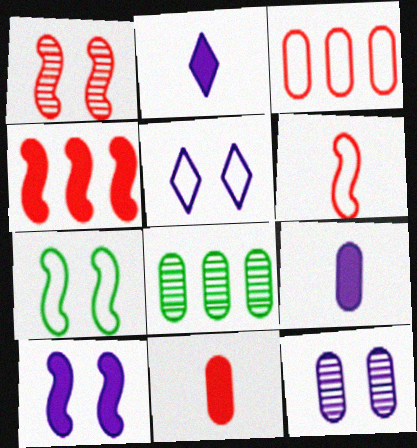[[1, 4, 6], 
[1, 7, 10], 
[5, 10, 12]]